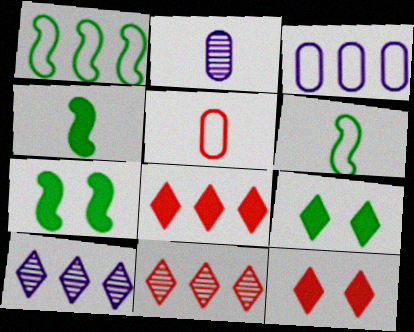[[1, 2, 12], 
[5, 7, 10]]